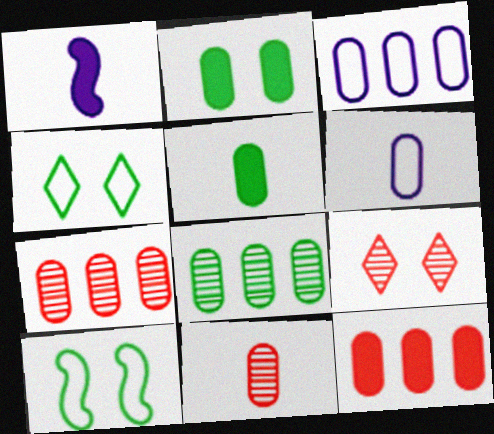[[1, 4, 7], 
[2, 3, 11], 
[2, 6, 7], 
[3, 8, 12], 
[5, 6, 11]]